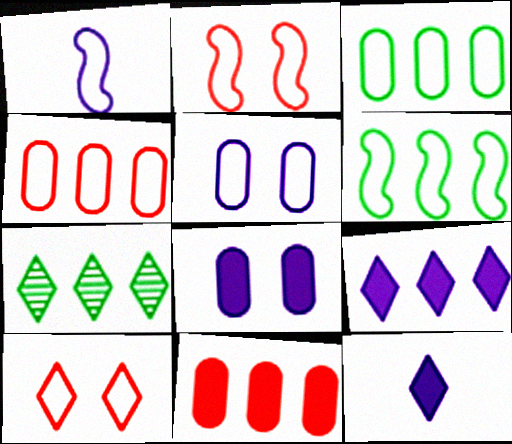[[1, 2, 6], 
[1, 3, 10], 
[7, 10, 12]]